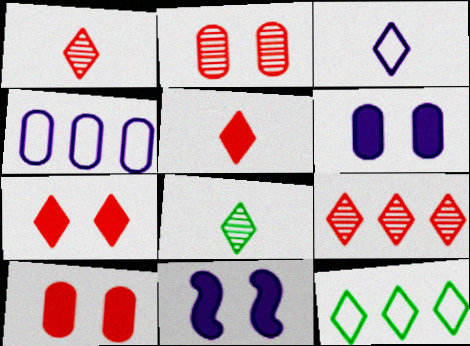[[3, 5, 8]]